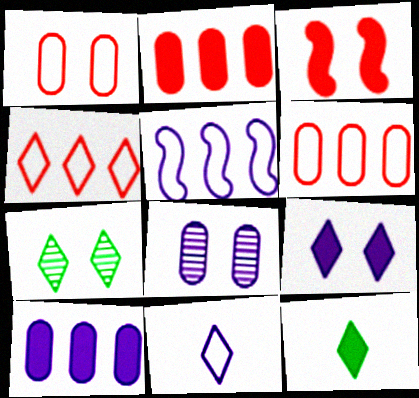[[3, 10, 12]]